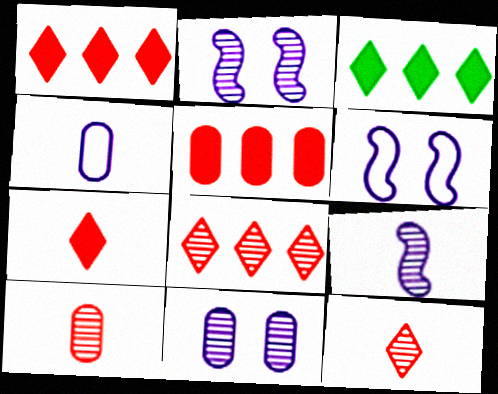[[3, 6, 10]]